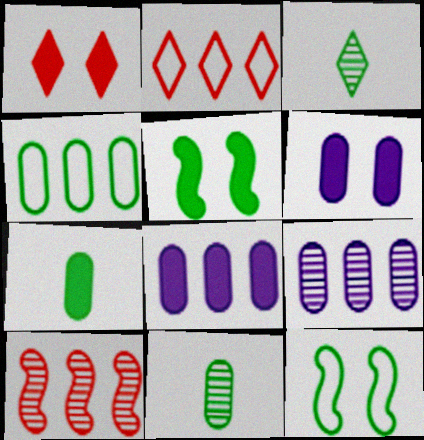[[1, 5, 6], 
[3, 4, 5]]